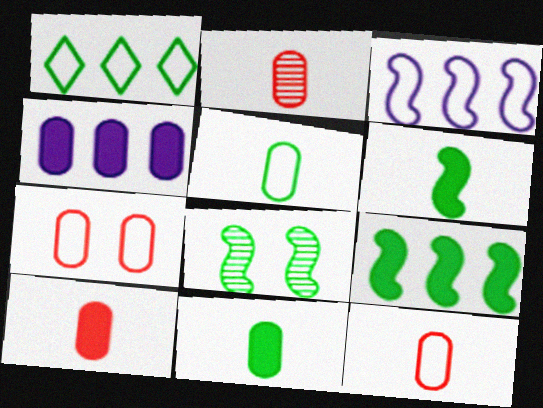[[1, 8, 11], 
[2, 10, 12]]